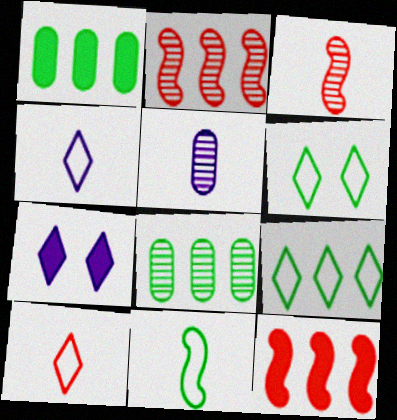[[5, 6, 12]]